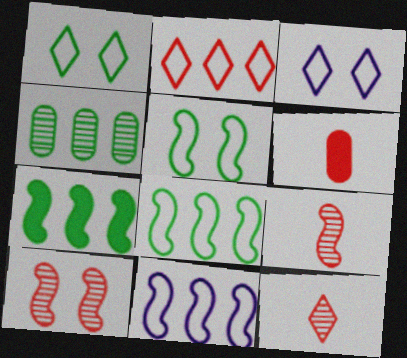[[2, 6, 10]]